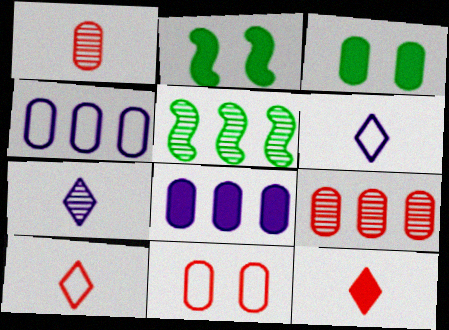[[1, 3, 4], 
[2, 6, 9], 
[2, 8, 12]]